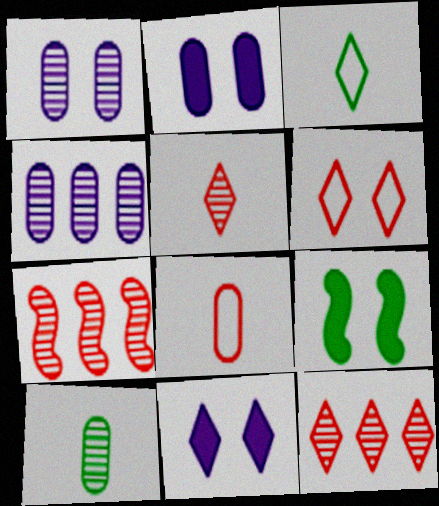[[1, 6, 9], 
[2, 3, 7], 
[3, 11, 12]]